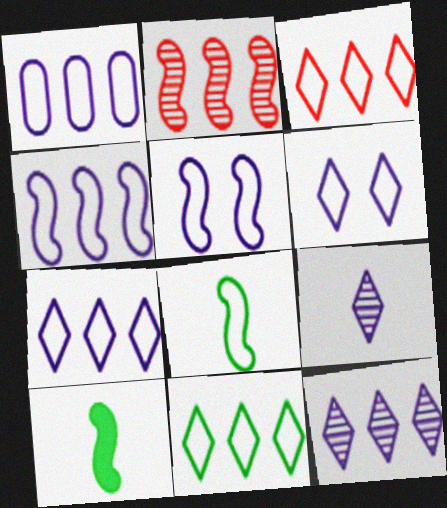[[1, 4, 7], 
[2, 5, 10], 
[3, 7, 11]]